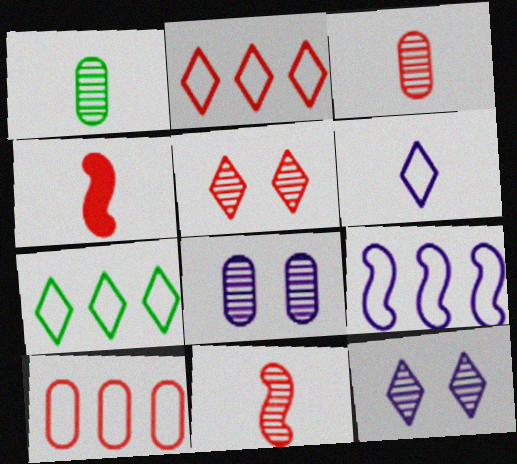[[1, 4, 6], 
[4, 5, 10], 
[4, 7, 8], 
[7, 9, 10]]